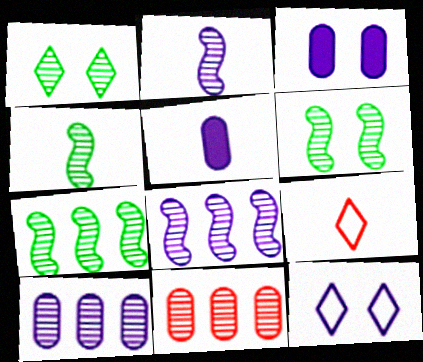[[1, 2, 11], 
[3, 7, 9], 
[4, 5, 9], 
[4, 6, 7], 
[5, 8, 12]]